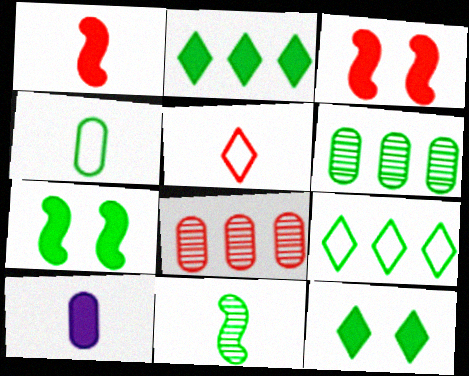[[2, 3, 10], 
[3, 5, 8], 
[5, 10, 11]]